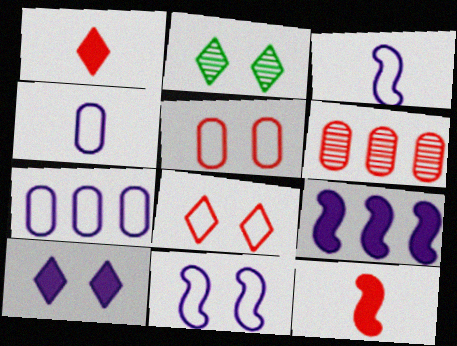[[2, 7, 12], 
[2, 8, 10], 
[6, 8, 12]]